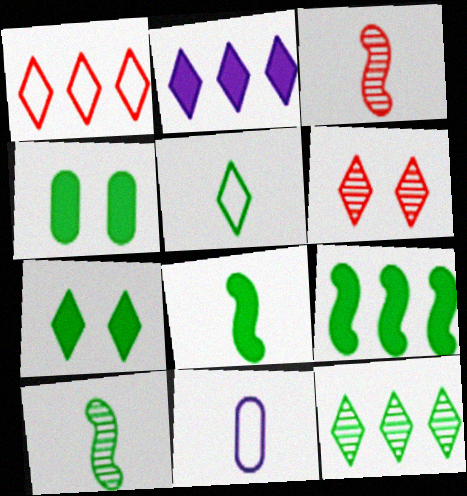[[1, 2, 12], 
[2, 5, 6], 
[5, 7, 12], 
[6, 9, 11]]